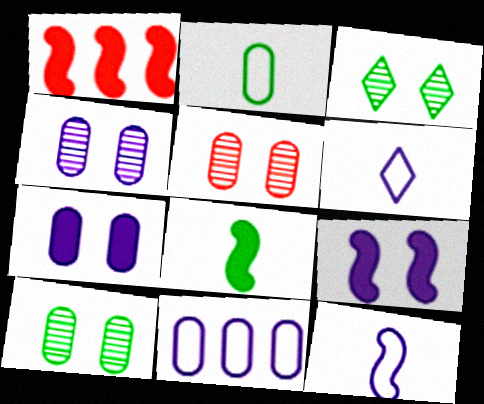[[1, 6, 10], 
[1, 8, 9], 
[4, 5, 10]]